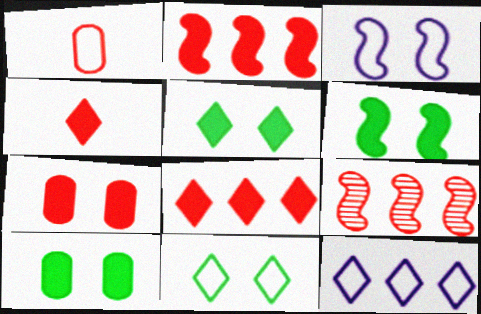[[2, 4, 7], 
[5, 6, 10]]